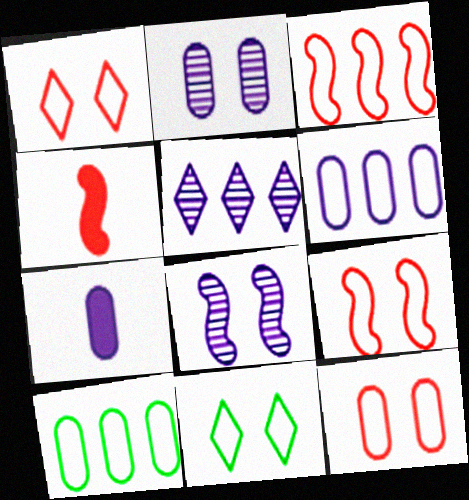[[1, 9, 12], 
[2, 6, 7]]